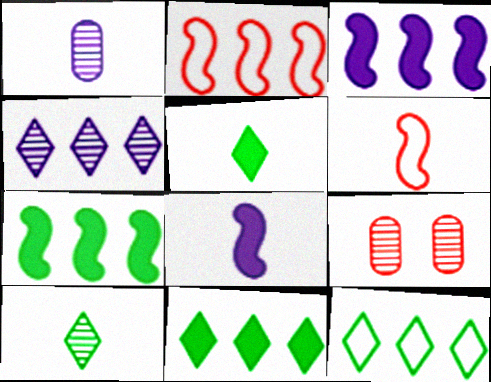[[1, 5, 6], 
[8, 9, 12]]